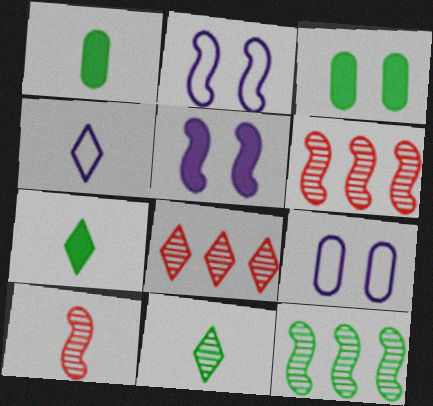[[1, 2, 8], 
[1, 4, 10], 
[3, 4, 6], 
[6, 7, 9]]